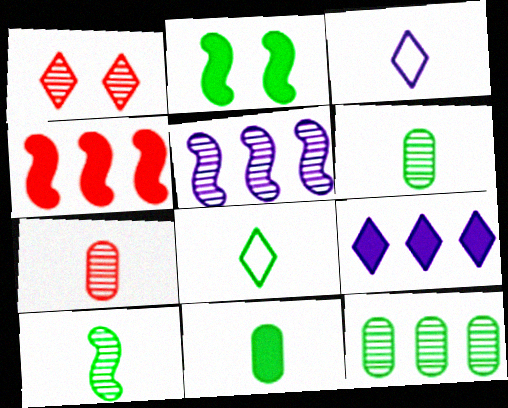[[1, 5, 6], 
[1, 8, 9], 
[2, 8, 12], 
[8, 10, 11]]